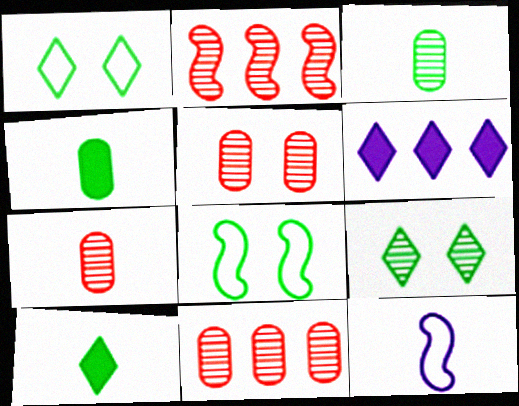[[5, 7, 11], 
[6, 7, 8], 
[7, 10, 12]]